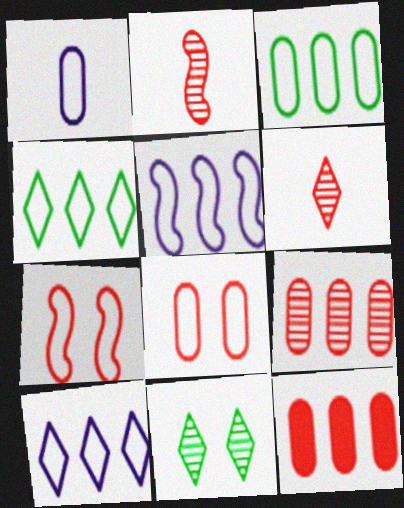[[1, 3, 8], 
[1, 4, 7], 
[6, 7, 12]]